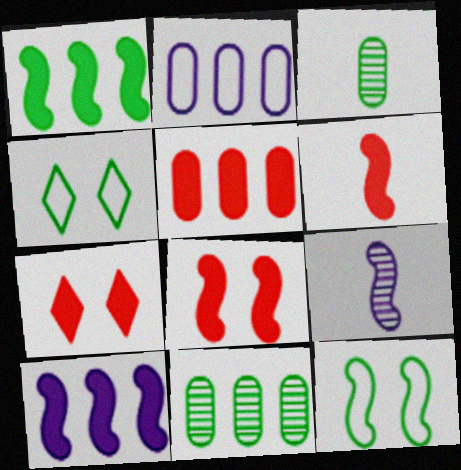[[1, 3, 4], 
[2, 5, 11], 
[4, 5, 9], 
[5, 6, 7]]